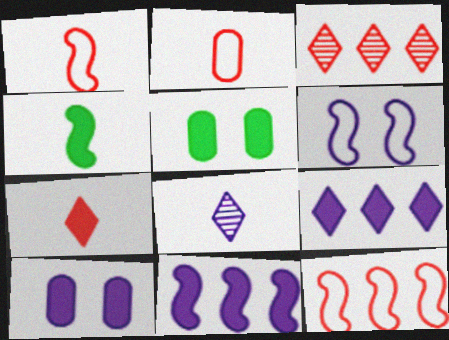[[2, 4, 8], 
[5, 7, 11], 
[5, 8, 12]]